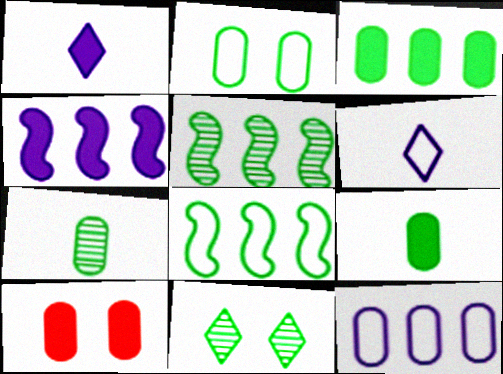[[2, 3, 7], 
[5, 6, 10], 
[5, 7, 11], 
[7, 10, 12], 
[8, 9, 11]]